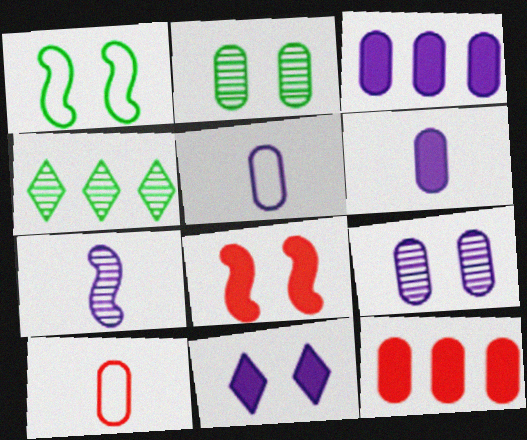[[2, 3, 10], 
[2, 5, 12], 
[3, 5, 9], 
[4, 5, 8]]